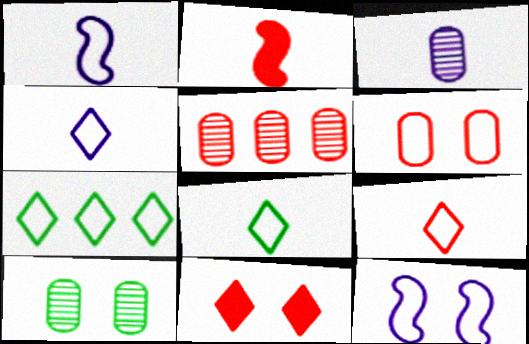[[1, 6, 7], 
[2, 3, 8], 
[3, 5, 10], 
[4, 8, 9], 
[10, 11, 12]]